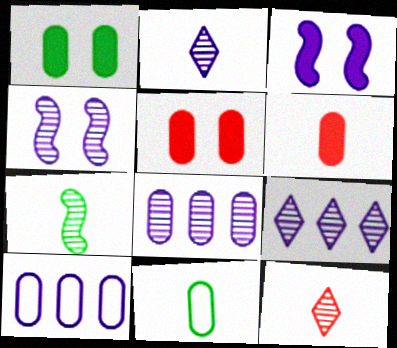[[2, 3, 10], 
[2, 4, 8], 
[5, 8, 11]]